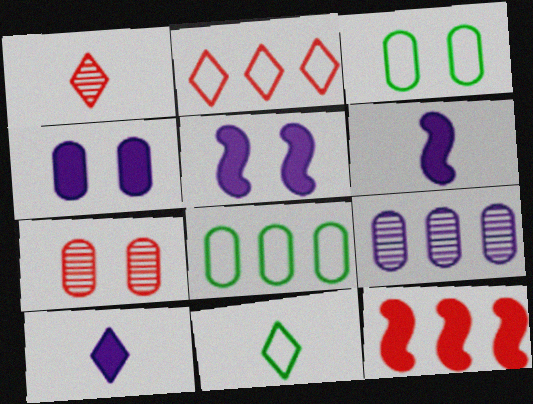[[1, 5, 8], 
[1, 10, 11], 
[3, 4, 7]]